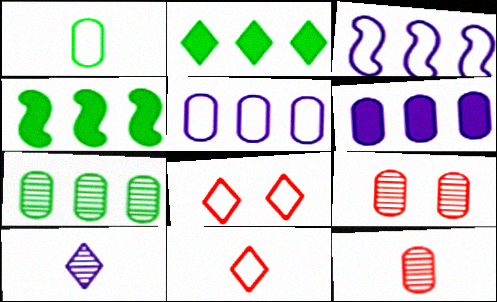[[1, 3, 8], 
[1, 6, 9], 
[2, 8, 10]]